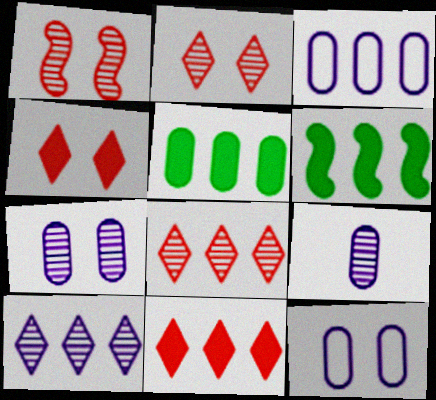[[3, 6, 8]]